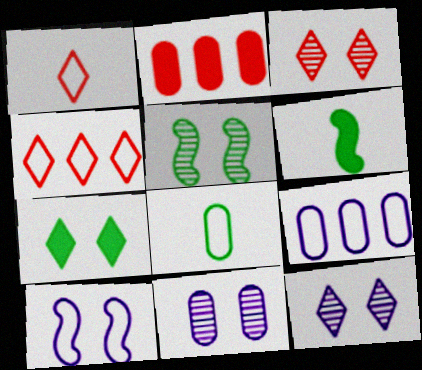[[2, 8, 11], 
[3, 5, 11], 
[3, 6, 9], 
[4, 6, 11], 
[4, 8, 10]]